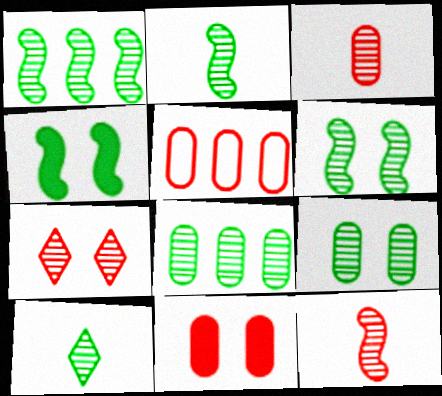[[1, 2, 6], 
[1, 9, 10], 
[3, 5, 11], 
[6, 8, 10]]